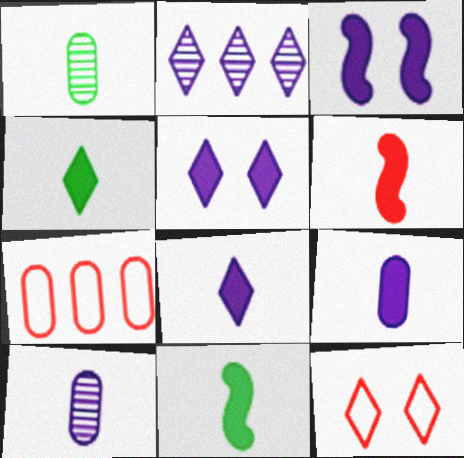[[2, 4, 12], 
[4, 6, 9]]